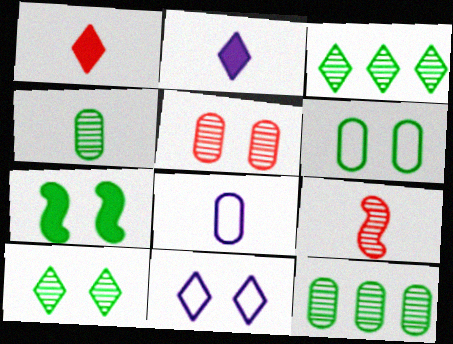[[1, 3, 11], 
[5, 7, 11], 
[6, 7, 10]]